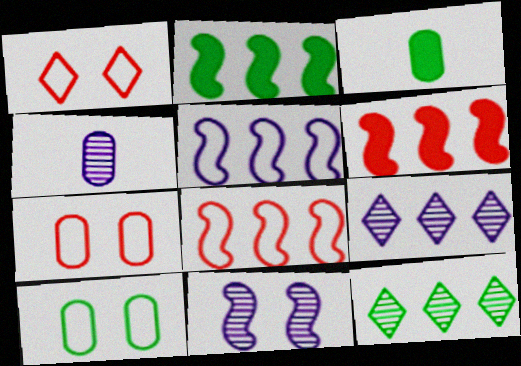[[1, 2, 4], 
[4, 9, 11]]